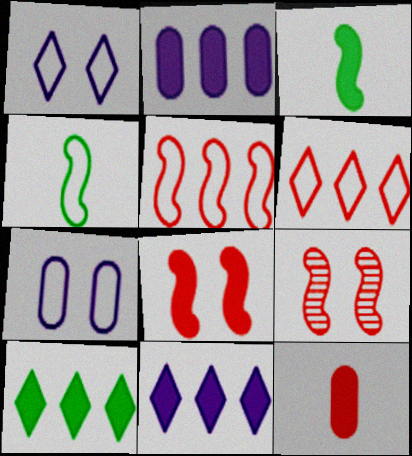[[4, 6, 7], 
[6, 9, 12]]